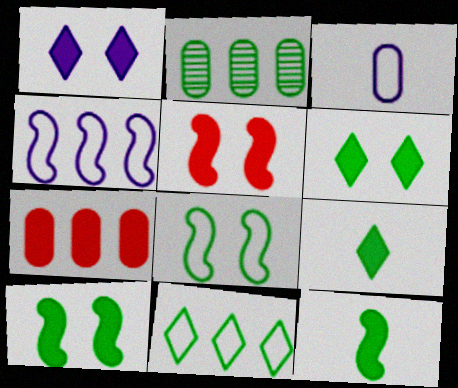[[1, 7, 12], 
[2, 8, 9]]